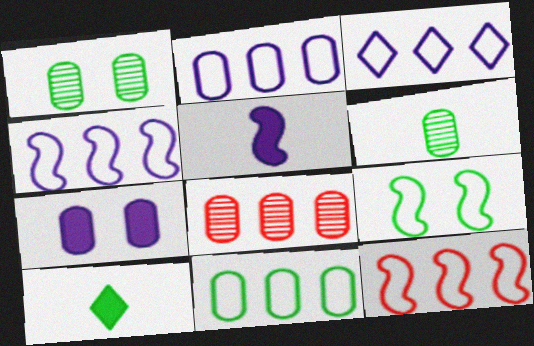[[2, 3, 4], 
[3, 11, 12]]